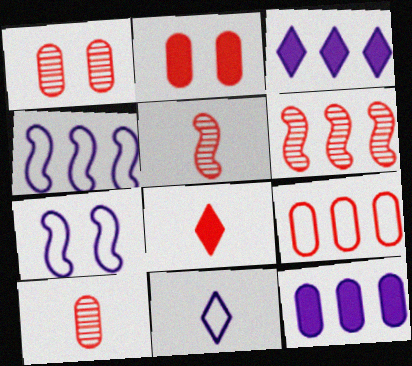[[2, 9, 10]]